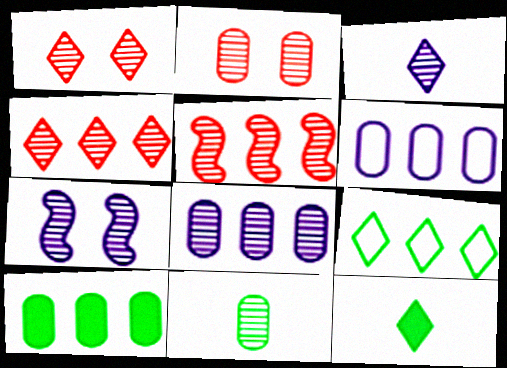[[2, 8, 11], 
[3, 7, 8], 
[4, 7, 11]]